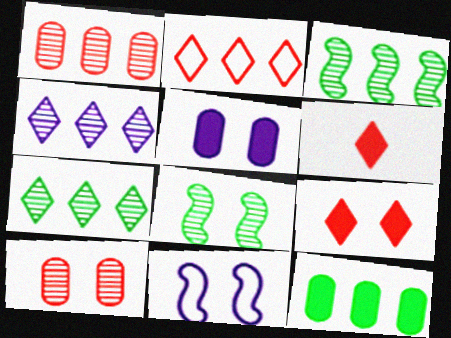[[1, 3, 4]]